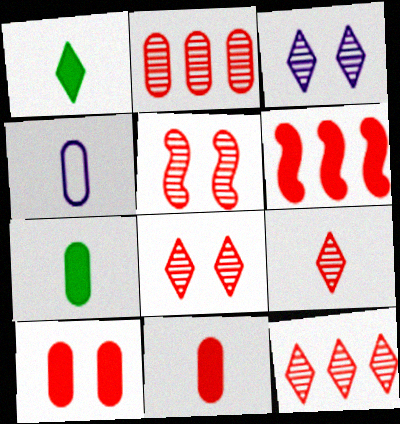[[2, 5, 9], 
[8, 9, 12]]